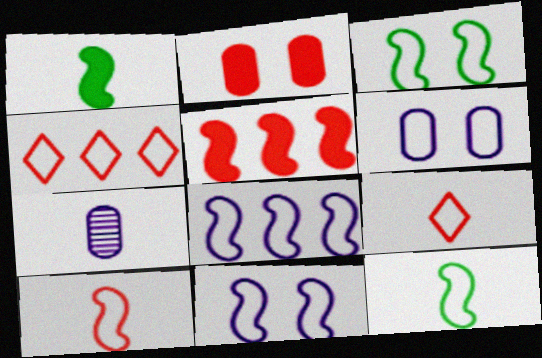[[1, 7, 9], 
[3, 8, 10], 
[4, 6, 12]]